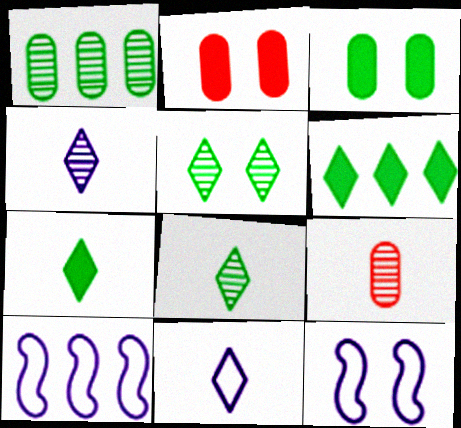[[2, 5, 12], 
[2, 8, 10], 
[6, 9, 12]]